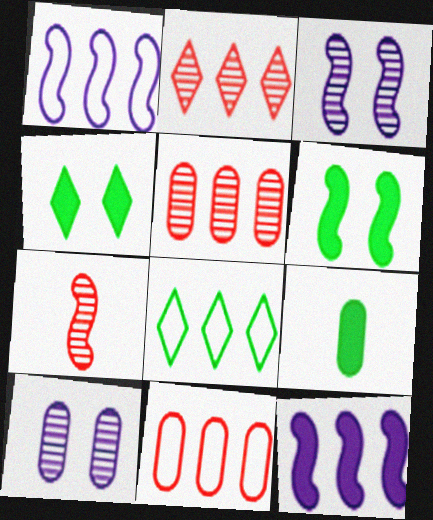[[1, 6, 7], 
[1, 8, 11], 
[5, 8, 12], 
[9, 10, 11]]